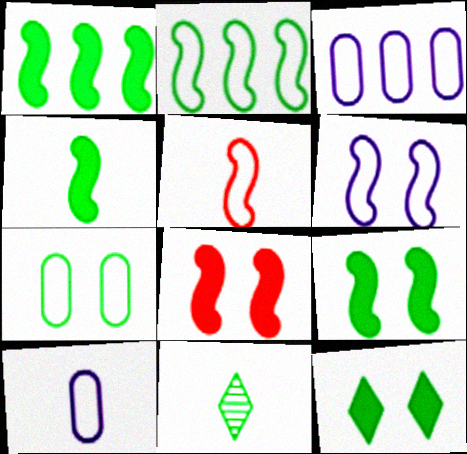[[1, 4, 9], 
[1, 7, 11], 
[2, 5, 6], 
[3, 8, 11]]